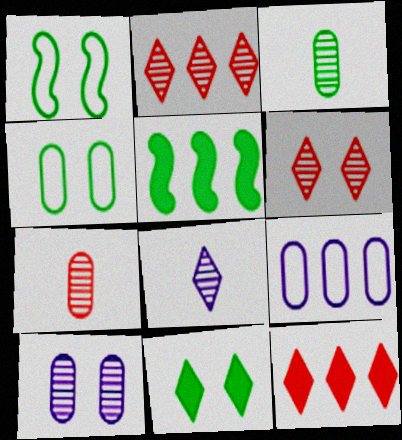[[2, 5, 9]]